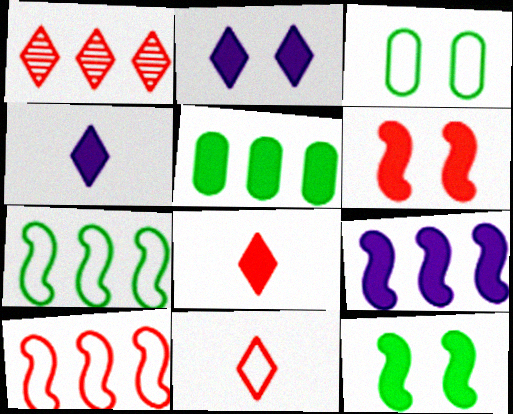[[4, 5, 6]]